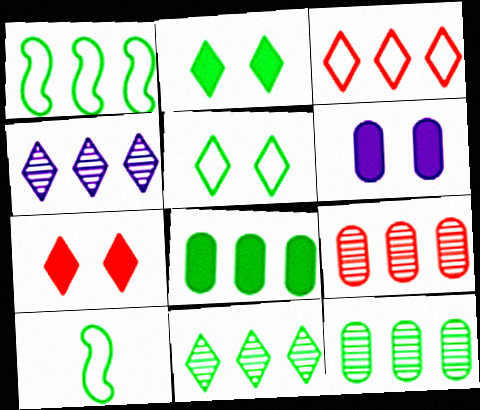[[1, 8, 11], 
[2, 10, 12]]